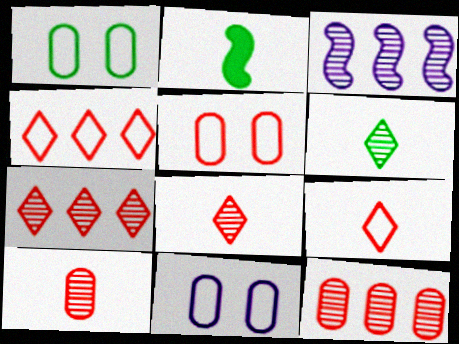[[1, 5, 11], 
[2, 7, 11]]